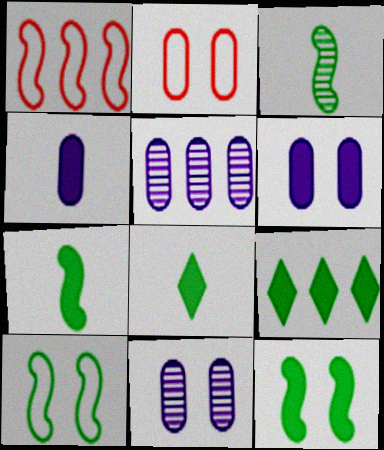[[1, 5, 9], 
[1, 8, 11]]